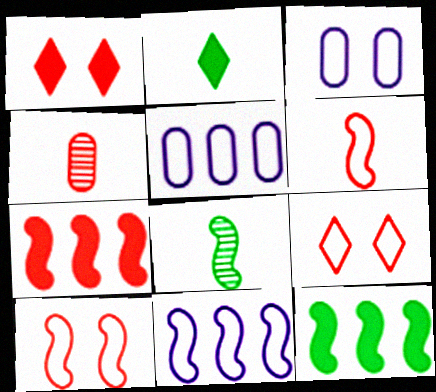[[1, 5, 8], 
[4, 7, 9]]